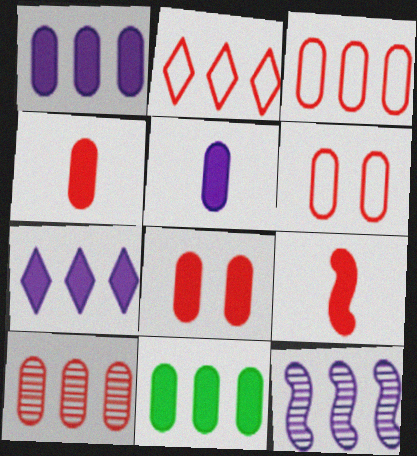[[2, 11, 12], 
[4, 6, 10], 
[5, 8, 11]]